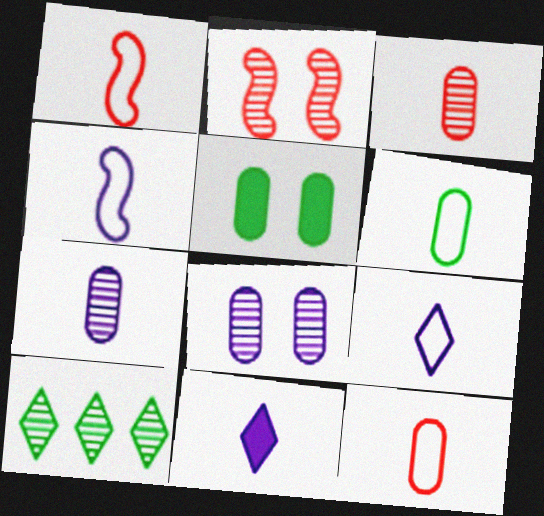[[1, 6, 9], 
[2, 7, 10], 
[4, 7, 11]]